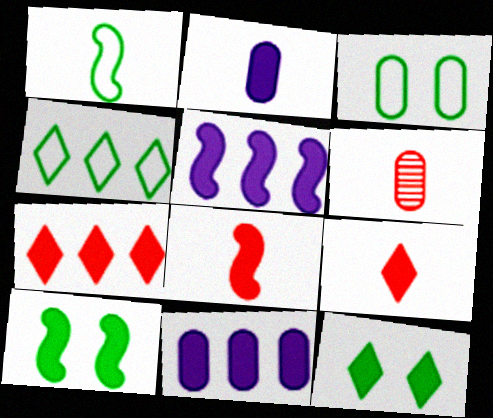[[1, 3, 4], 
[2, 7, 10], 
[3, 6, 11], 
[5, 8, 10], 
[8, 11, 12], 
[9, 10, 11]]